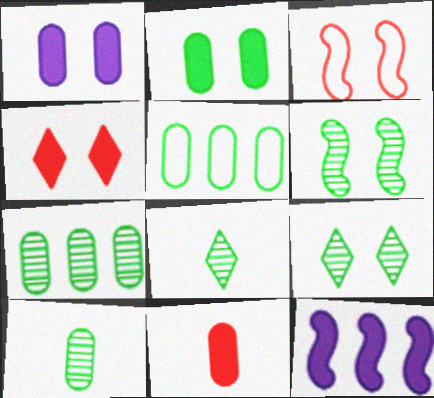[[1, 3, 9], 
[2, 5, 10], 
[6, 7, 8]]